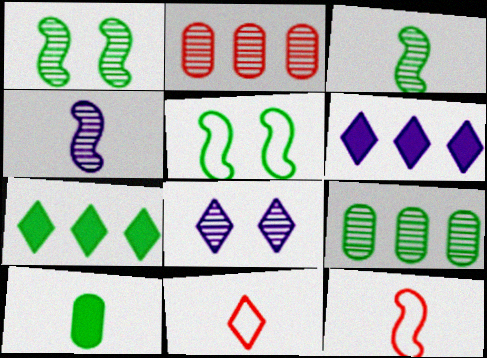[[2, 3, 8], 
[4, 10, 11], 
[7, 8, 11]]